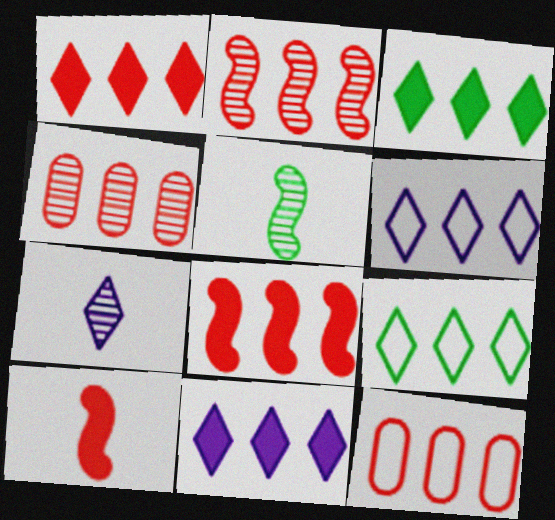[[1, 2, 12], 
[1, 3, 11]]